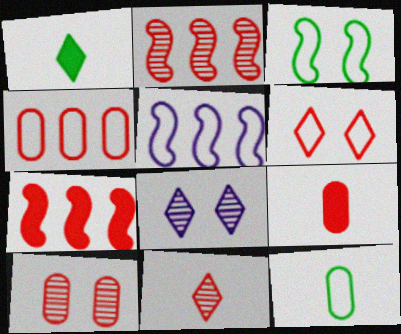[[1, 5, 10], 
[2, 6, 9], 
[2, 10, 11], 
[4, 9, 10], 
[5, 6, 12], 
[7, 8, 12]]